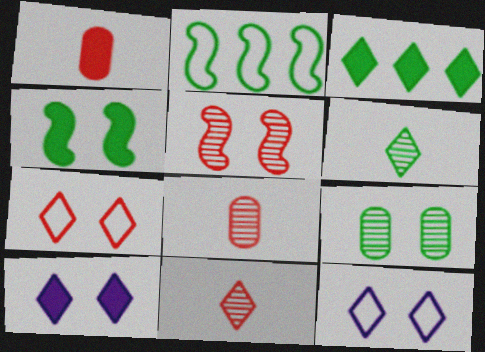[[2, 8, 10], 
[3, 11, 12]]